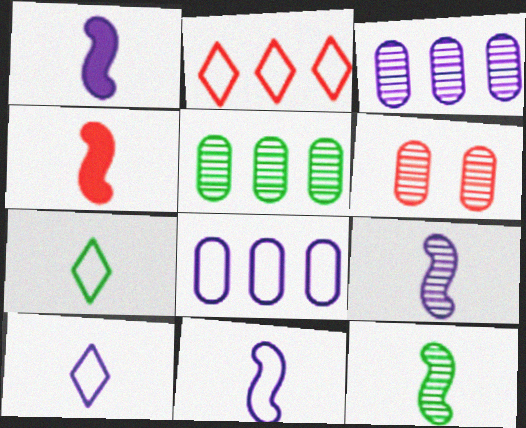[[1, 9, 11], 
[2, 4, 6], 
[4, 11, 12]]